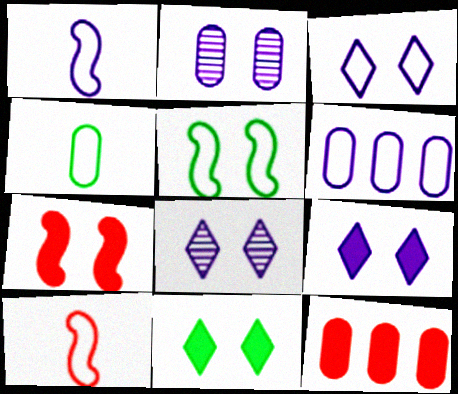[[1, 3, 6], 
[2, 4, 12], 
[3, 8, 9]]